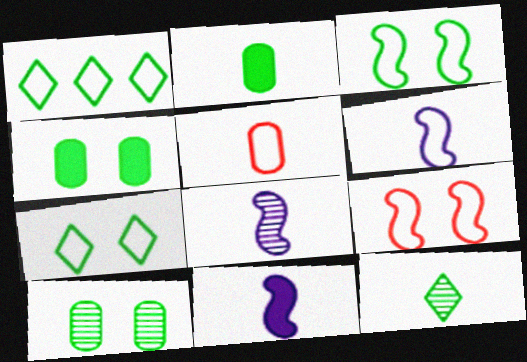[[5, 11, 12], 
[6, 8, 11]]